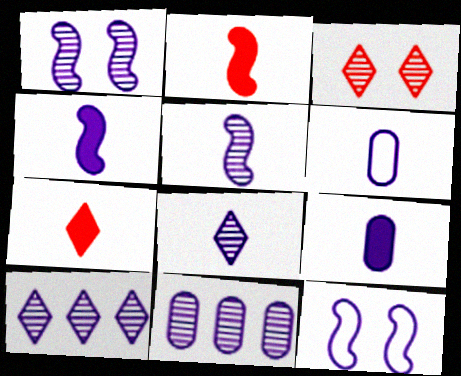[[1, 8, 11], 
[4, 6, 8], 
[9, 10, 12]]